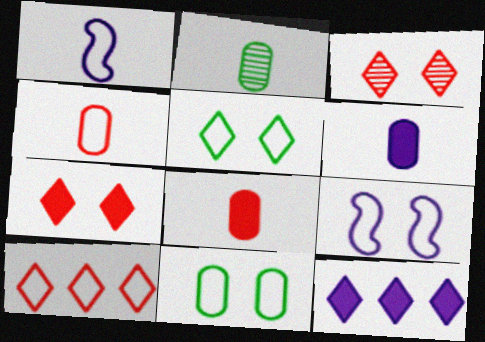[[1, 10, 11], 
[2, 4, 6]]